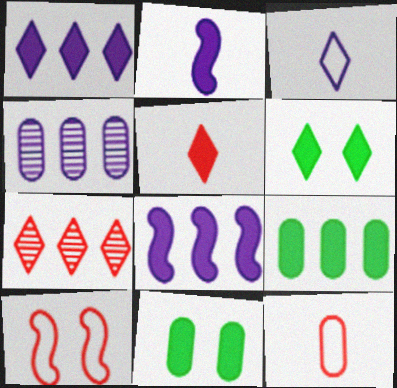[[1, 5, 6], 
[3, 6, 7], 
[4, 11, 12], 
[5, 8, 11]]